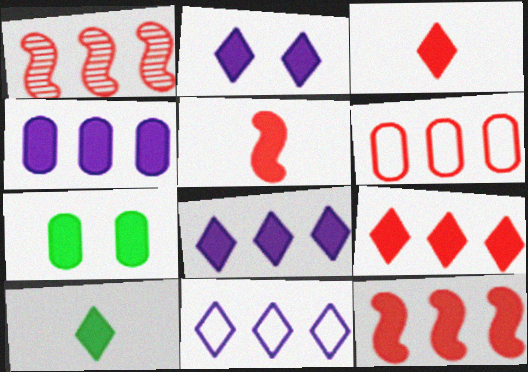[[1, 6, 9], 
[2, 9, 10], 
[5, 7, 8]]